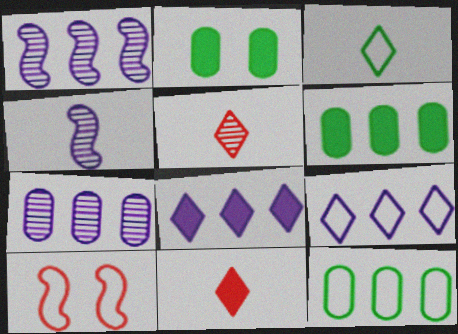[]